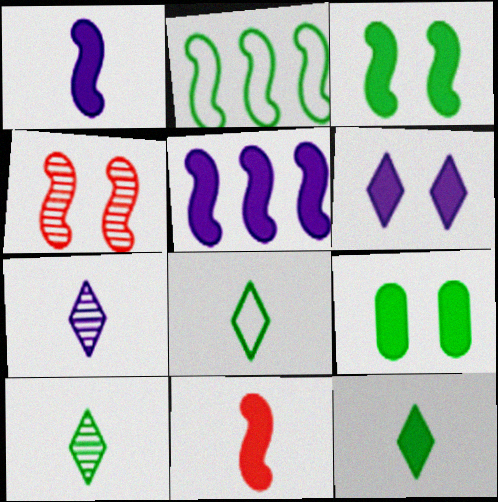[[1, 2, 4], 
[2, 9, 10], 
[3, 5, 11], 
[8, 10, 12]]